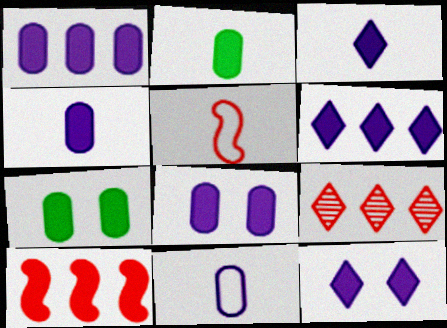[[1, 4, 8], 
[2, 10, 12], 
[3, 6, 12], 
[3, 7, 10]]